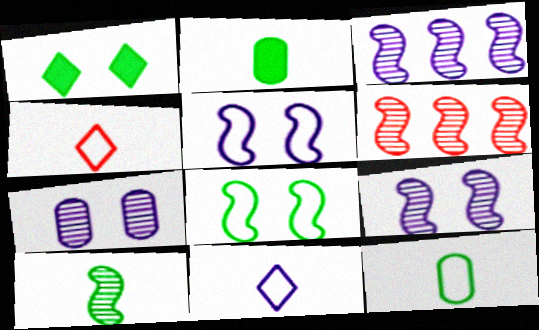[[6, 9, 10]]